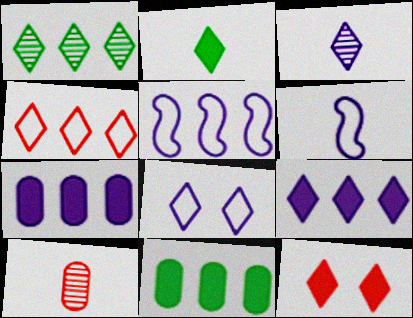[[1, 4, 9], 
[2, 6, 10], 
[2, 9, 12], 
[3, 8, 9]]